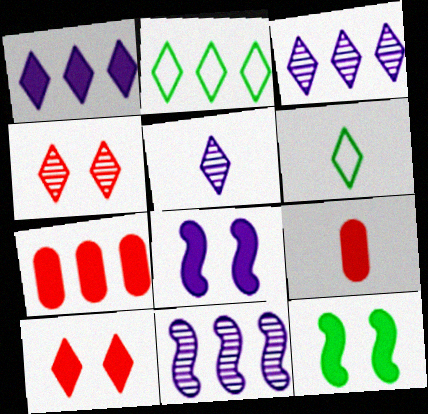[[1, 4, 6], 
[1, 9, 12], 
[2, 5, 10], 
[2, 7, 11], 
[3, 6, 10]]